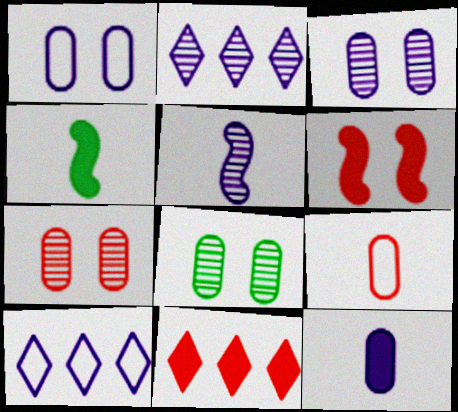[[2, 3, 5], 
[3, 7, 8], 
[4, 7, 10]]